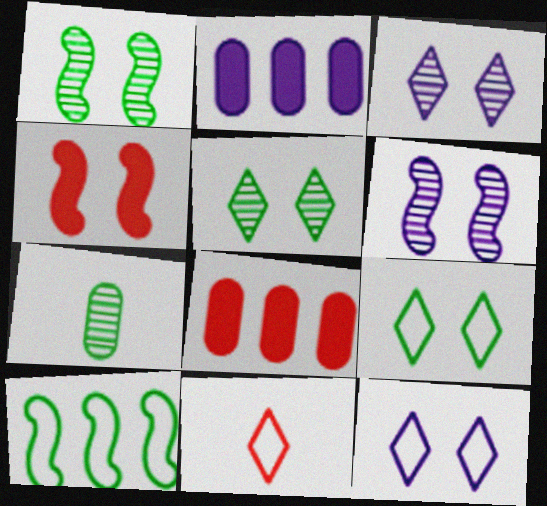[[1, 2, 11]]